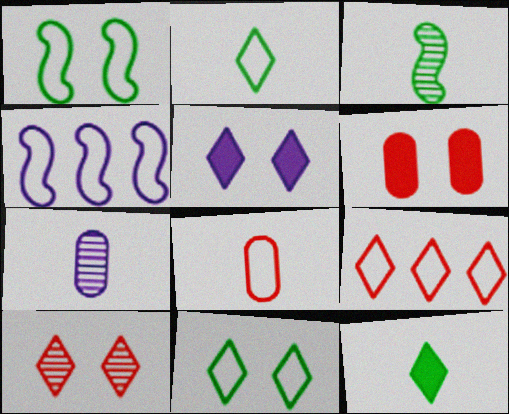[[4, 5, 7], 
[4, 8, 11], 
[5, 10, 11]]